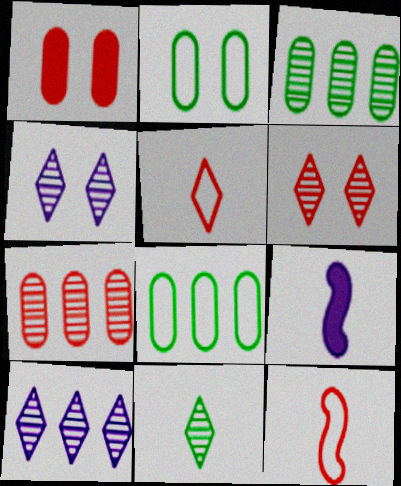[[6, 8, 9], 
[6, 10, 11]]